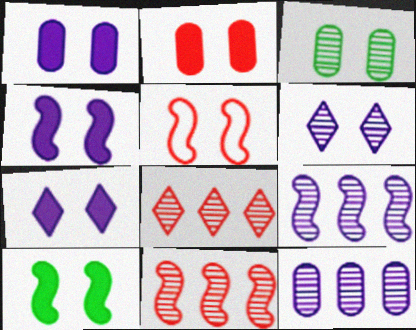[[1, 4, 7], 
[2, 7, 10], 
[3, 5, 7]]